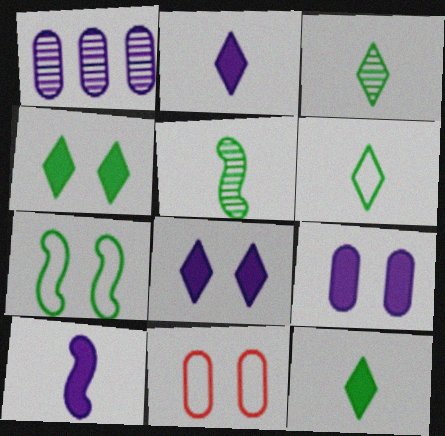[[3, 6, 12]]